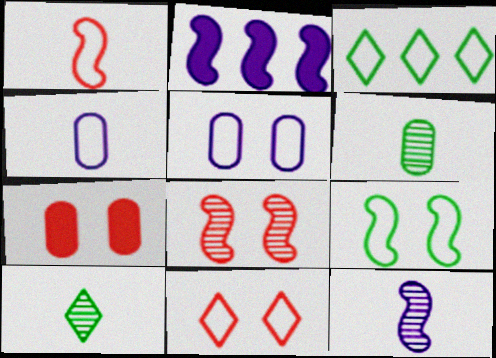[[1, 3, 5], 
[2, 6, 11], 
[3, 7, 12], 
[5, 9, 11], 
[7, 8, 11]]